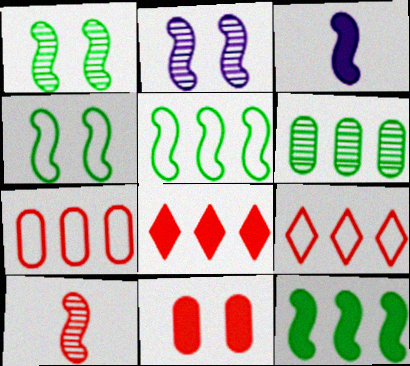[[9, 10, 11]]